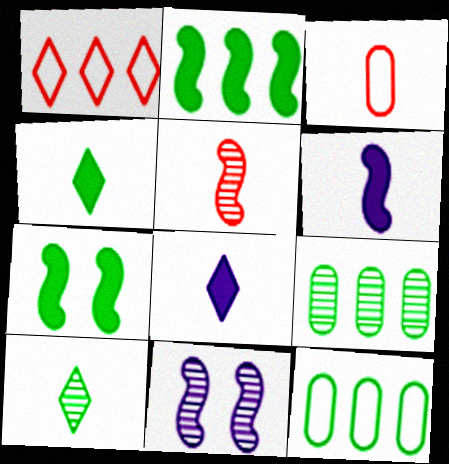[[3, 6, 10], 
[7, 10, 12]]